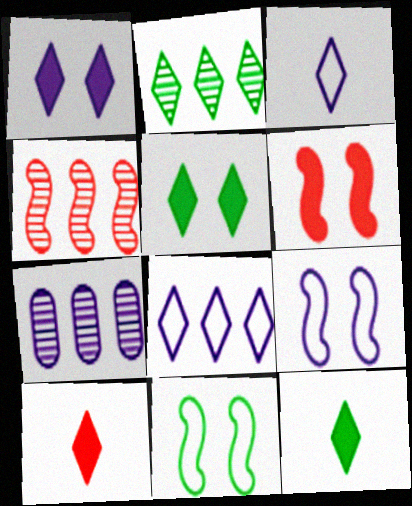[[2, 4, 7], 
[7, 10, 11]]